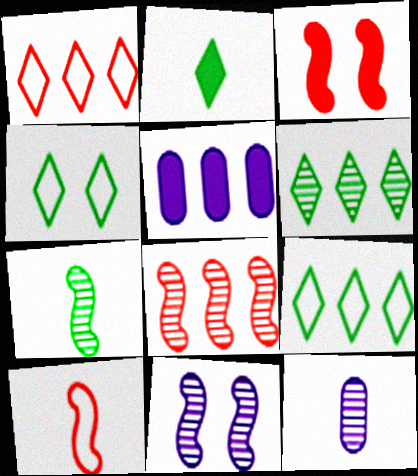[[2, 3, 5], 
[2, 4, 6], 
[2, 10, 12], 
[3, 8, 10], 
[3, 9, 12], 
[5, 8, 9], 
[7, 8, 11]]